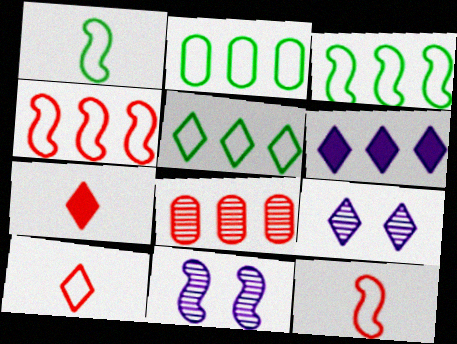[[2, 3, 5], 
[2, 7, 11], 
[3, 6, 8], 
[5, 7, 9]]